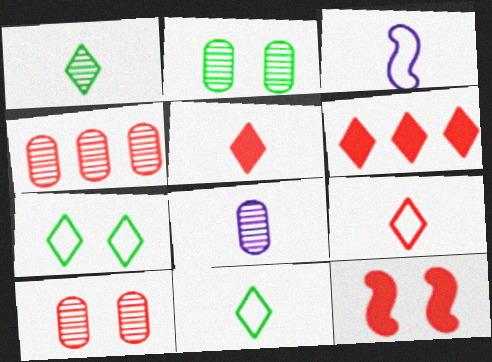[[2, 3, 6], 
[2, 4, 8], 
[4, 9, 12]]